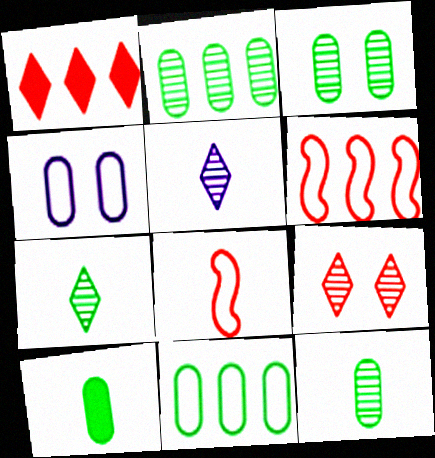[[2, 3, 12], 
[3, 10, 11], 
[5, 8, 10]]